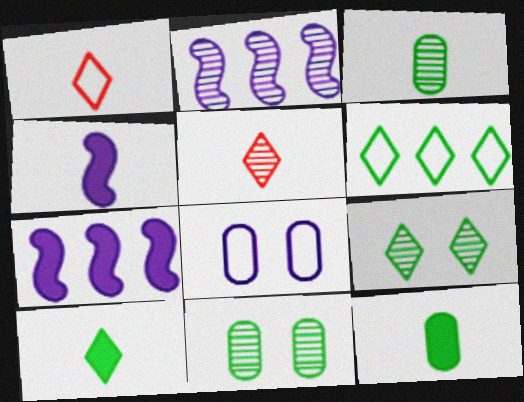[[1, 3, 4], 
[1, 7, 11], 
[2, 5, 11], 
[6, 9, 10]]